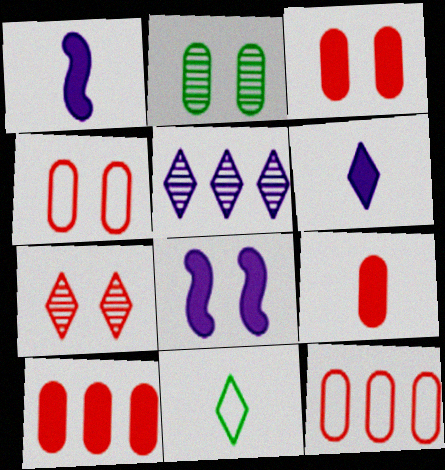[[3, 9, 10]]